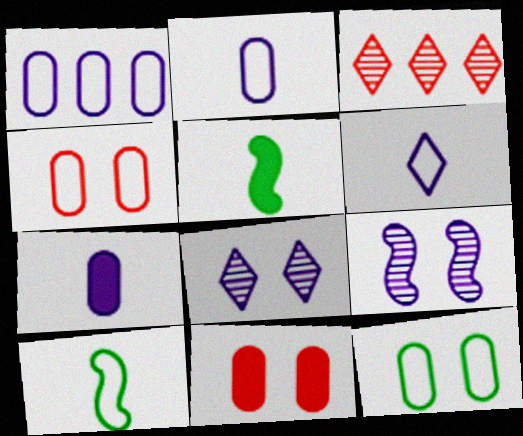[]